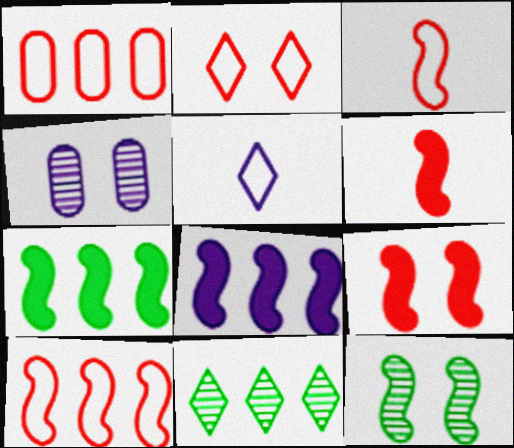[[1, 2, 3], 
[1, 8, 11], 
[3, 8, 12], 
[4, 5, 8]]